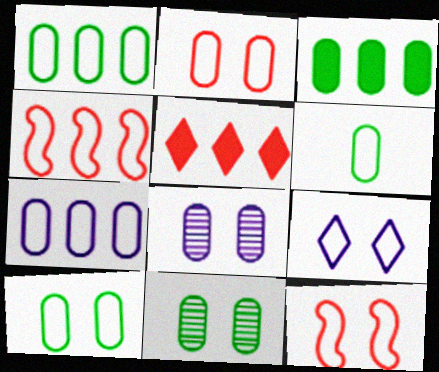[[1, 6, 10], 
[2, 6, 7], 
[3, 6, 11], 
[4, 6, 9], 
[9, 10, 12]]